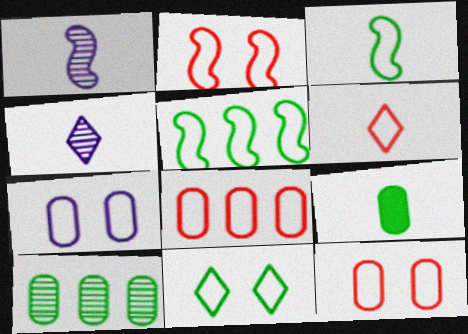[[1, 6, 9], 
[2, 6, 8], 
[2, 7, 11], 
[5, 6, 7]]